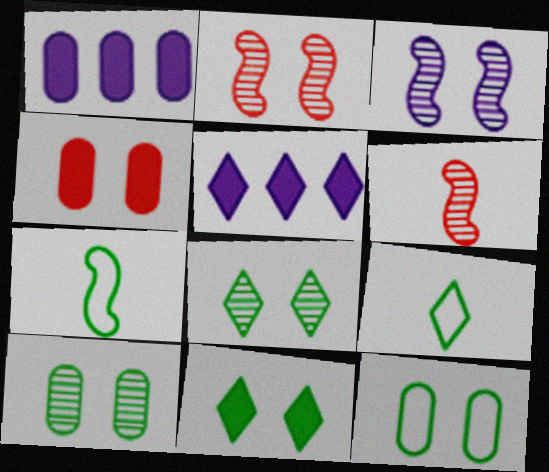[[1, 2, 9], 
[5, 6, 12]]